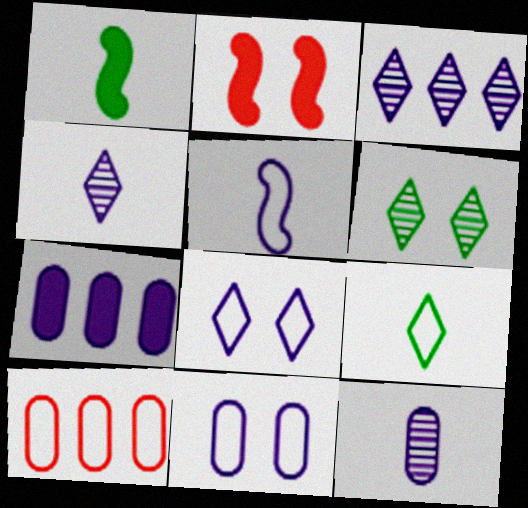[[2, 6, 11], 
[7, 11, 12]]